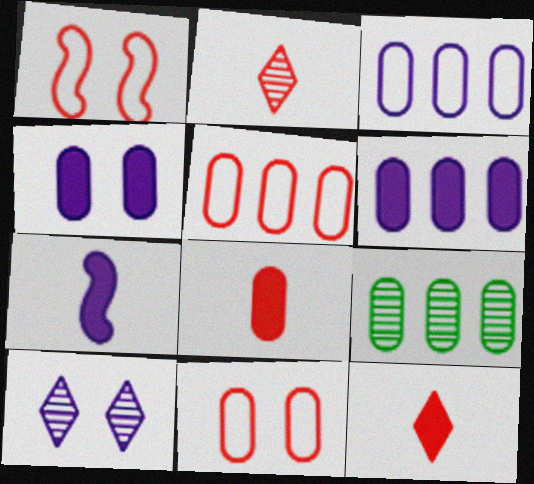[[3, 7, 10], 
[5, 6, 9]]